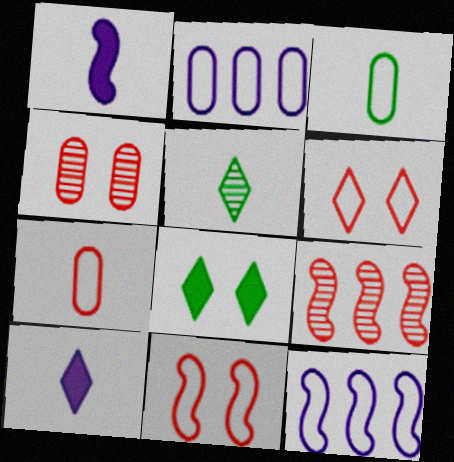[[1, 5, 7], 
[3, 6, 12]]